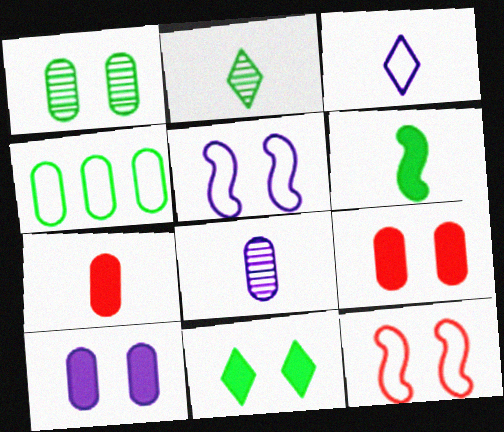[[3, 4, 12], 
[4, 8, 9]]